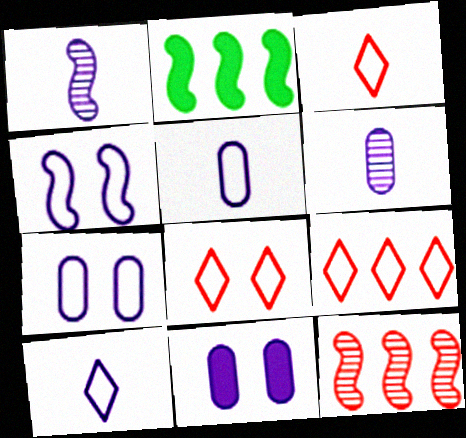[[2, 6, 8], 
[3, 8, 9]]